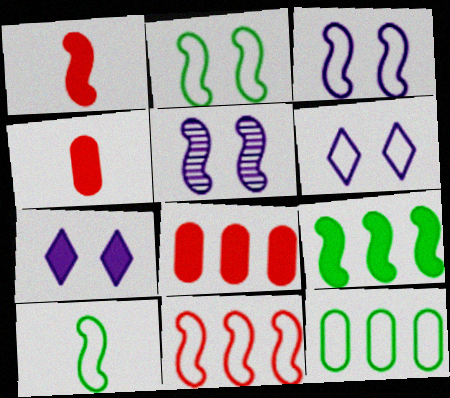[[3, 10, 11], 
[4, 7, 9]]